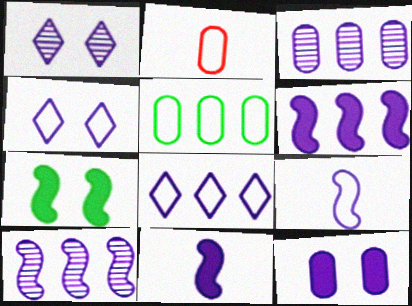[[3, 4, 11], 
[3, 6, 8]]